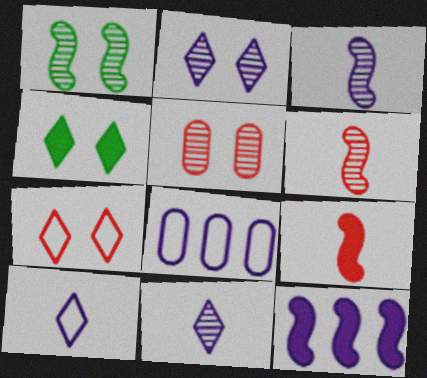[[1, 2, 5], 
[2, 4, 7], 
[4, 6, 8]]